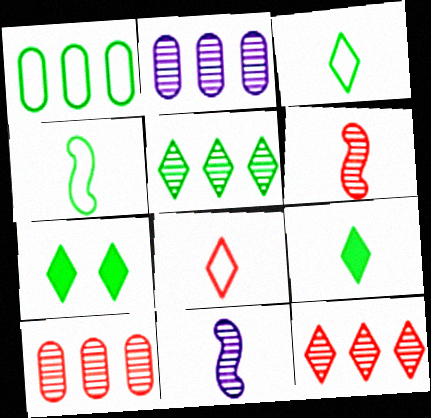[[3, 5, 7]]